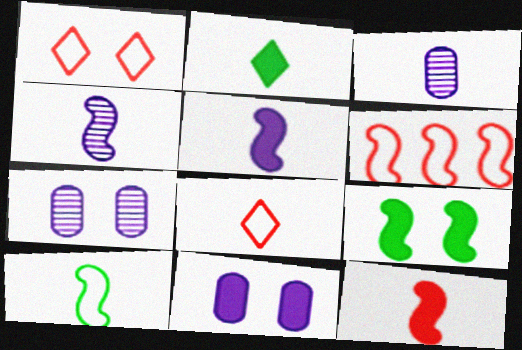[[1, 7, 9], 
[2, 6, 7], 
[4, 6, 9], 
[4, 10, 12]]